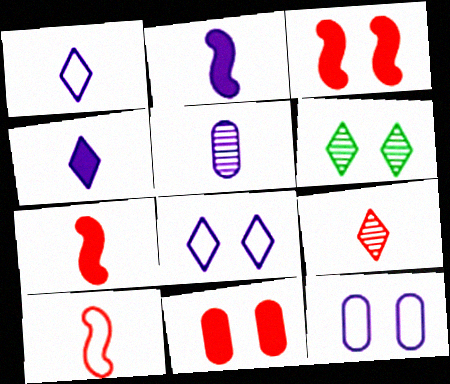[[1, 2, 5], 
[3, 6, 12]]